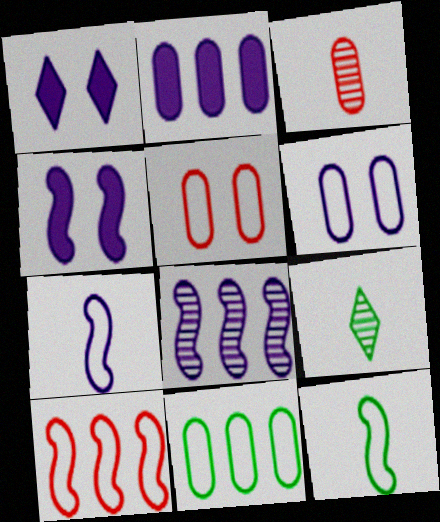[[4, 7, 8]]